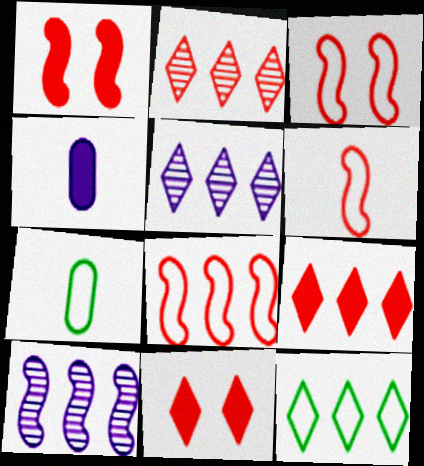[[1, 5, 7], 
[3, 6, 8], 
[5, 9, 12], 
[7, 10, 11]]